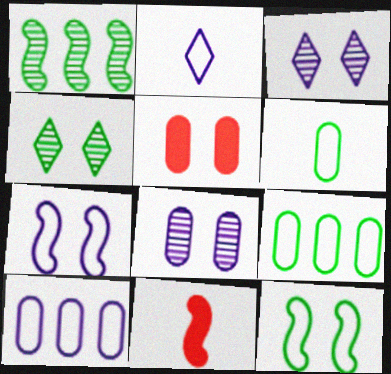[[1, 2, 5], 
[1, 7, 11], 
[2, 7, 10], 
[3, 5, 12], 
[3, 9, 11], 
[4, 5, 7], 
[4, 10, 11]]